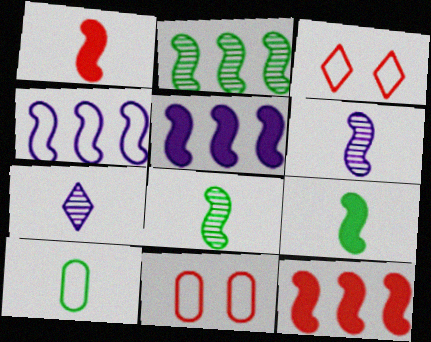[[1, 7, 10], 
[2, 4, 12], 
[3, 4, 10]]